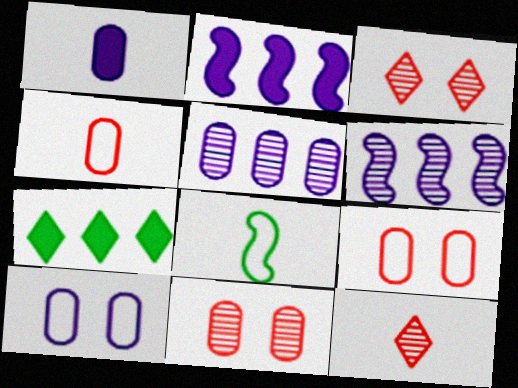[[1, 5, 10], 
[1, 8, 12]]